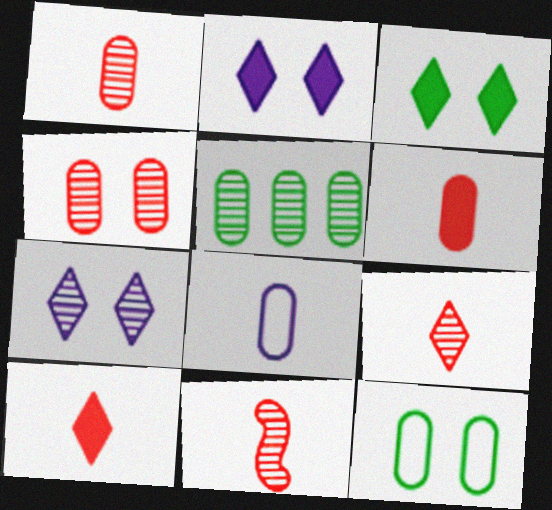[[1, 9, 11], 
[5, 7, 11]]